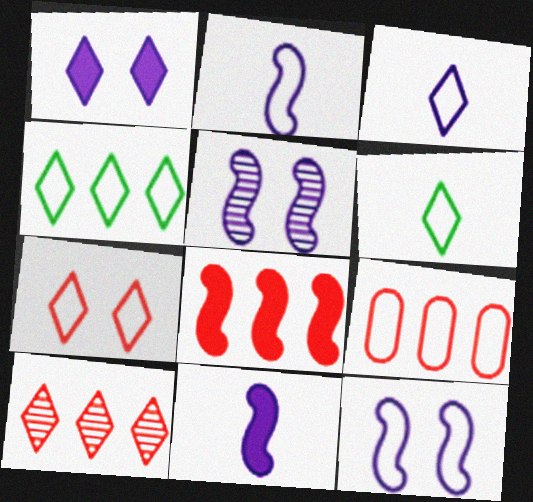[[1, 6, 10], 
[3, 4, 7], 
[6, 9, 12], 
[8, 9, 10]]